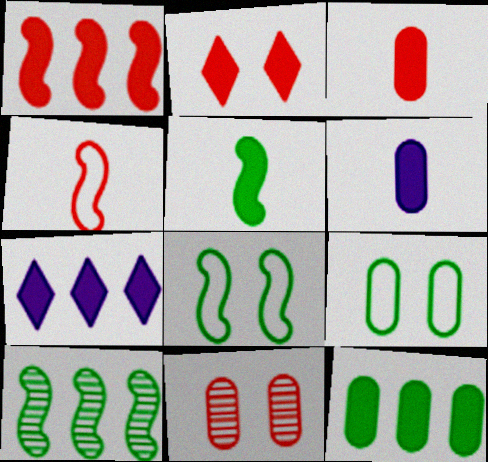[[1, 2, 3], 
[1, 7, 12], 
[5, 8, 10]]